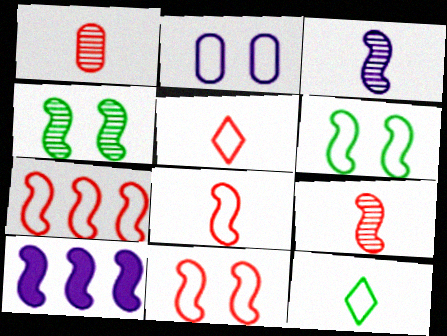[[2, 7, 12], 
[4, 8, 10], 
[6, 9, 10], 
[7, 8, 11]]